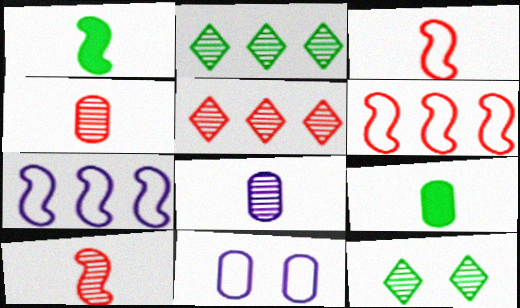[[1, 5, 11]]